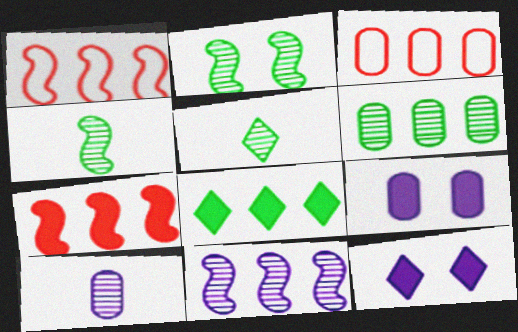[[1, 5, 9], 
[2, 5, 6], 
[3, 4, 12], 
[3, 8, 11]]